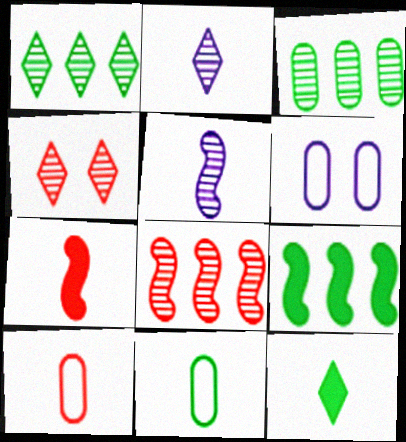[[1, 2, 4], 
[1, 6, 7], 
[2, 7, 11], 
[3, 4, 5], 
[5, 10, 12], 
[6, 8, 12]]